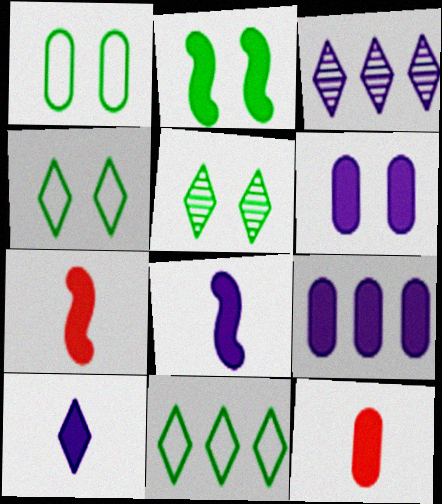[[1, 2, 5], 
[1, 3, 7]]